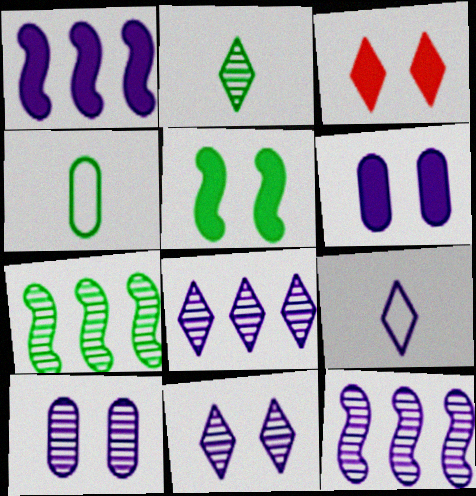[[1, 9, 10], 
[3, 4, 12], 
[3, 5, 6], 
[6, 9, 12]]